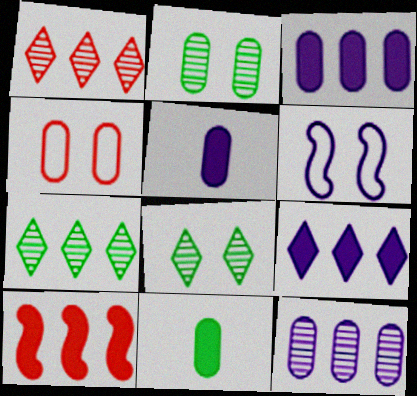[[1, 6, 11], 
[4, 11, 12]]